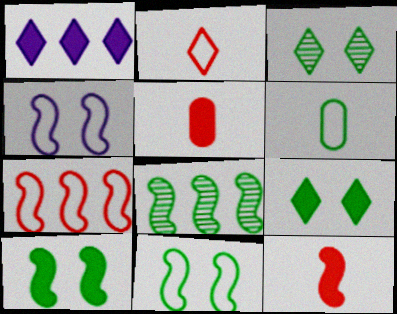[[1, 2, 3], 
[1, 5, 10], 
[4, 8, 12], 
[6, 8, 9]]